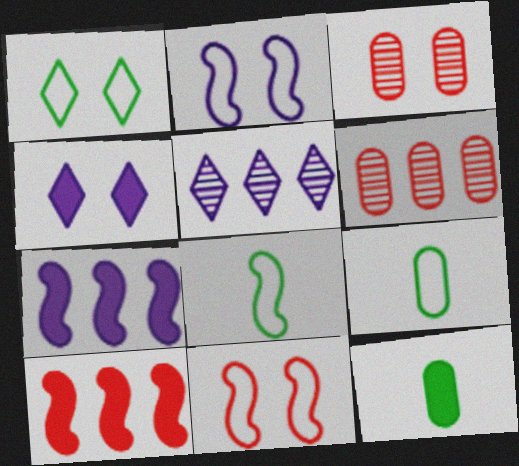[[4, 6, 8], 
[4, 10, 12], 
[5, 11, 12]]